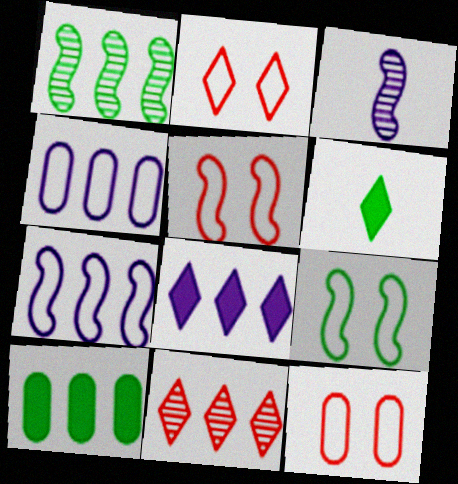[[2, 3, 10], 
[2, 5, 12], 
[7, 10, 11]]